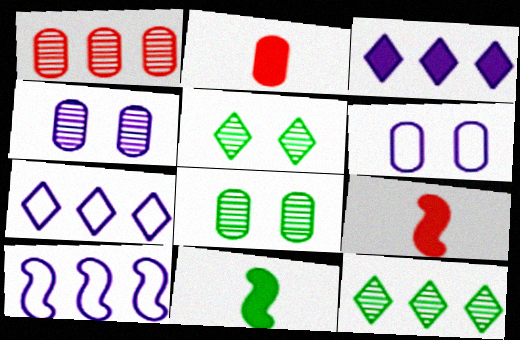[[2, 5, 10], 
[6, 9, 12], 
[7, 8, 9]]